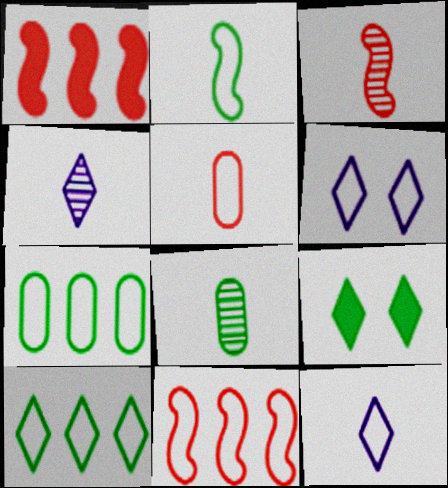[[1, 6, 8], 
[2, 5, 12], 
[3, 4, 8]]